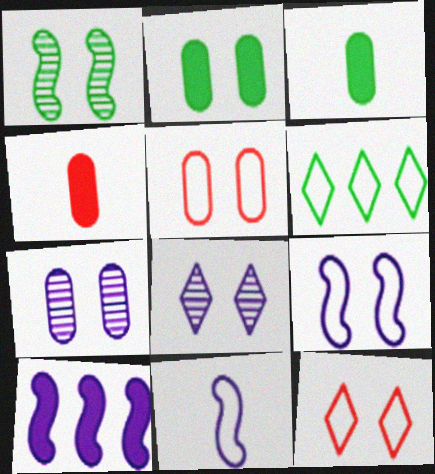[[1, 3, 6], 
[2, 5, 7], 
[5, 6, 11]]